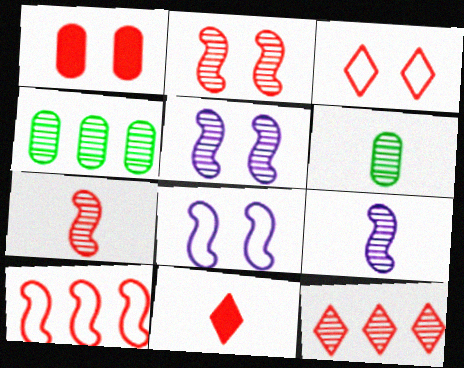[[1, 2, 3], 
[3, 11, 12], 
[4, 8, 11], 
[5, 6, 12]]